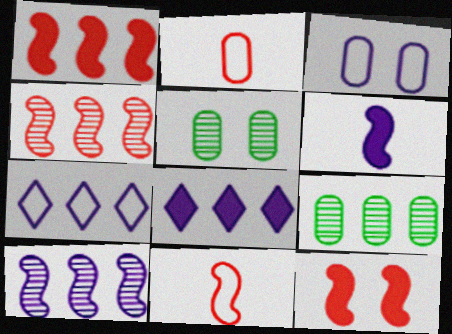[[1, 7, 9], 
[4, 11, 12], 
[5, 8, 11]]